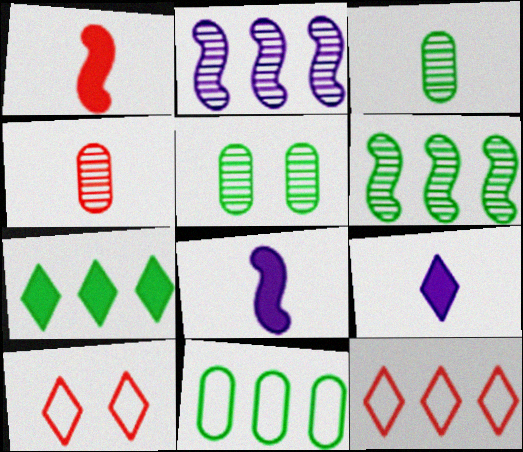[[5, 8, 12], 
[6, 7, 11]]